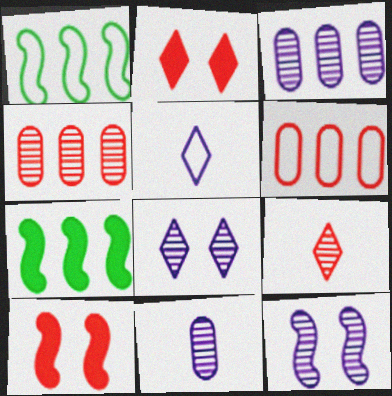[[1, 2, 11], 
[6, 9, 10]]